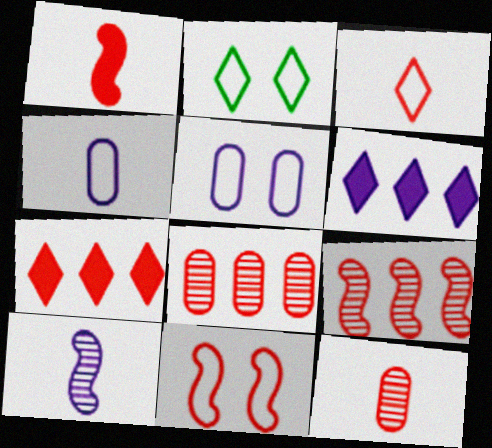[[1, 3, 12], 
[1, 9, 11], 
[2, 5, 11], 
[5, 6, 10], 
[7, 11, 12]]